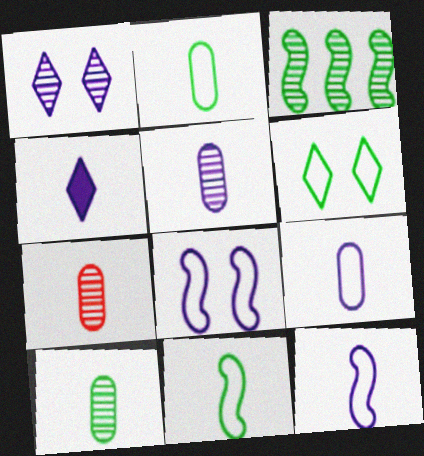[[1, 3, 7], 
[4, 5, 12], 
[4, 7, 11], 
[5, 7, 10]]